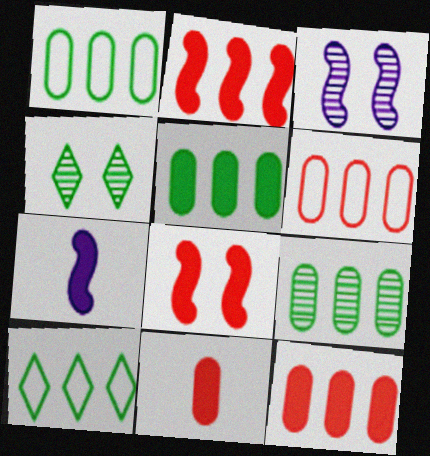[[1, 5, 9], 
[3, 10, 11], 
[4, 6, 7]]